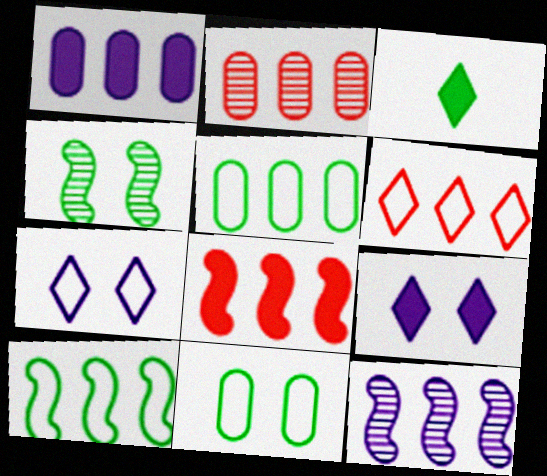[[1, 2, 5], 
[2, 6, 8], 
[3, 4, 5], 
[8, 10, 12]]